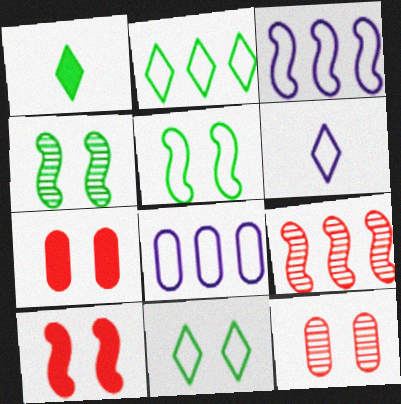[[1, 3, 12]]